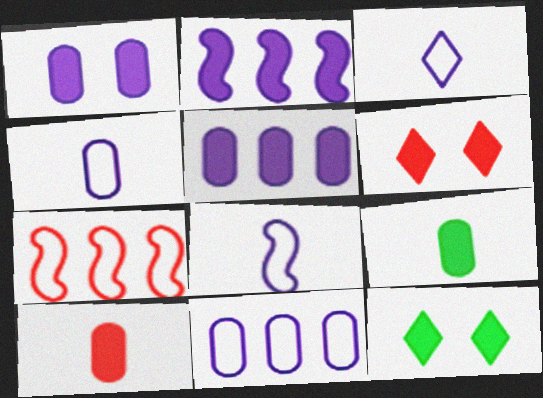[[2, 6, 9], 
[2, 10, 12], 
[3, 4, 8]]